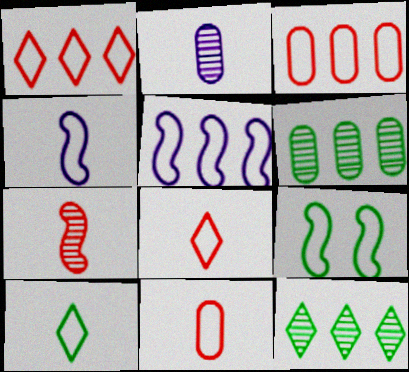[[4, 10, 11]]